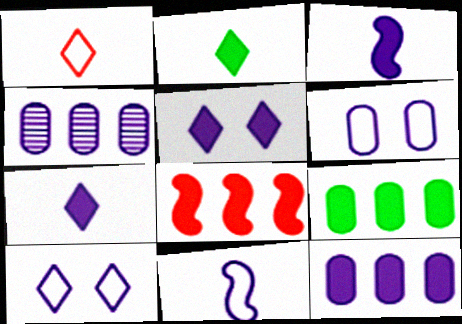[[3, 4, 10], 
[3, 5, 12], 
[4, 5, 11]]